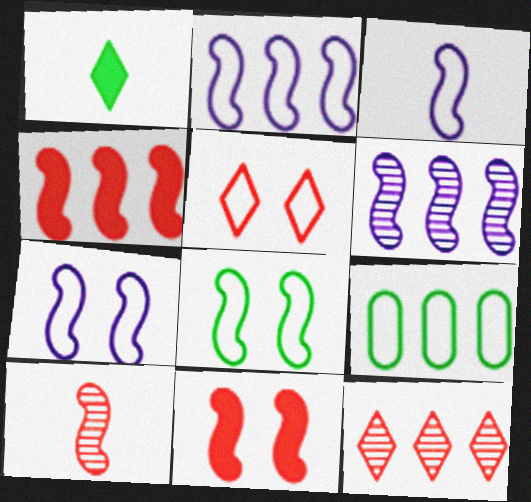[[2, 3, 7], 
[3, 5, 9]]